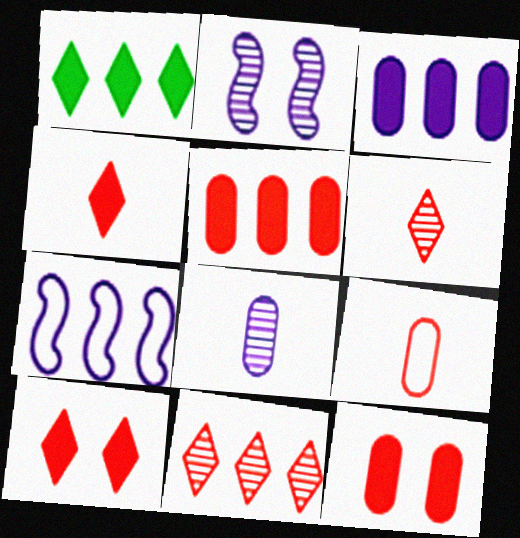[[1, 2, 9]]